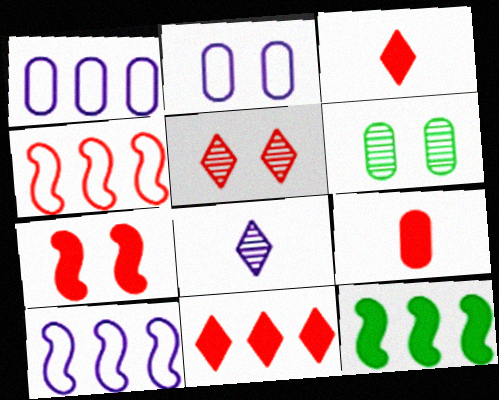[[1, 6, 9], 
[3, 6, 10], 
[4, 5, 9], 
[7, 9, 11]]